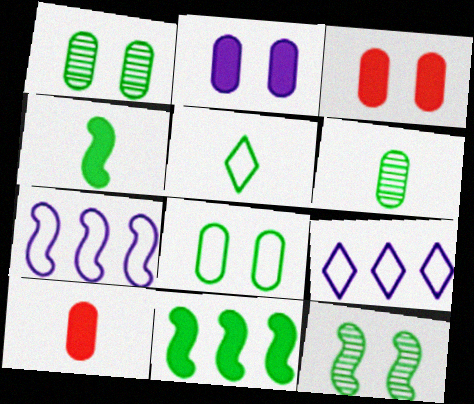[[1, 5, 11], 
[4, 5, 6], 
[9, 10, 12]]